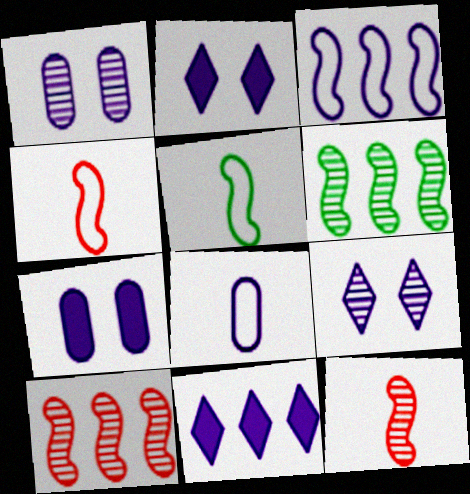[]